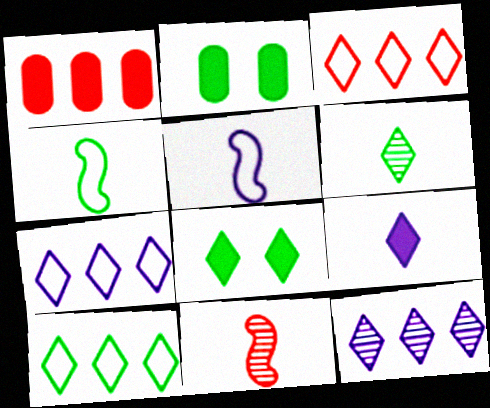[[2, 7, 11], 
[3, 7, 10], 
[6, 8, 10]]